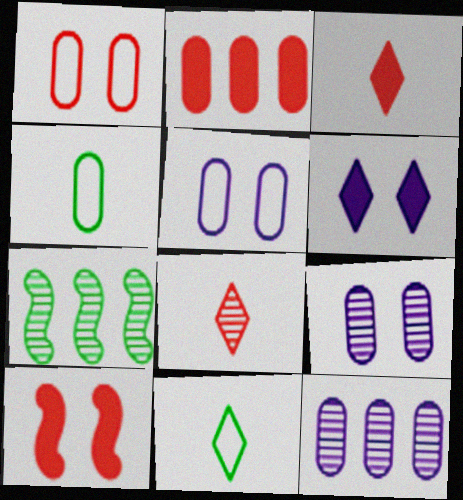[[2, 3, 10], 
[2, 4, 9], 
[3, 5, 7], 
[7, 8, 9], 
[10, 11, 12]]